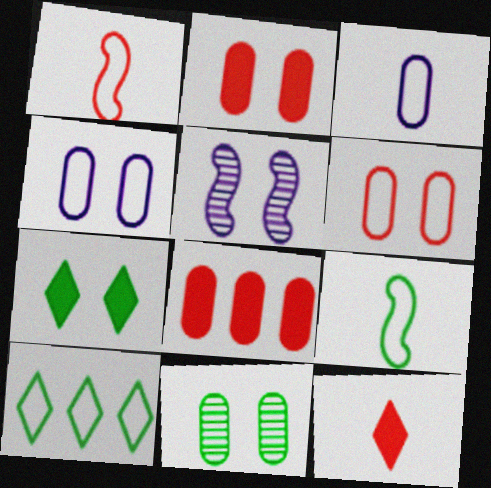[[1, 4, 10], 
[2, 4, 11], 
[3, 8, 11], 
[5, 6, 7]]